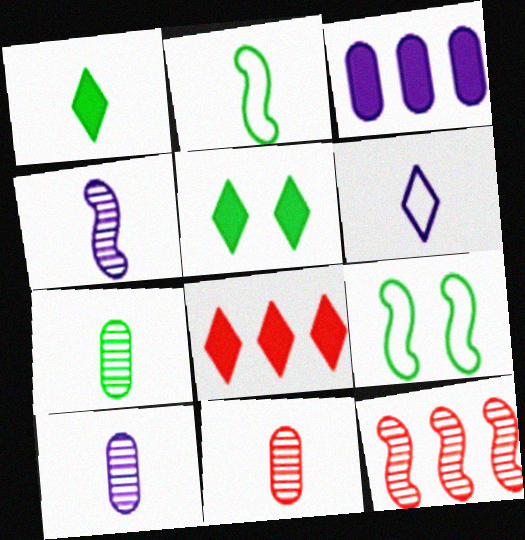[[1, 2, 7], 
[7, 10, 11], 
[8, 9, 10]]